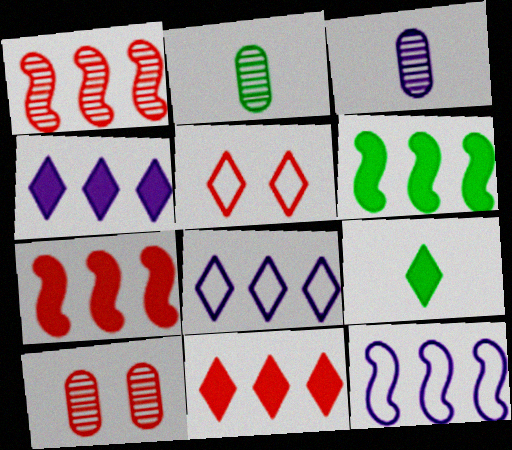[[1, 6, 12], 
[3, 5, 6], 
[9, 10, 12]]